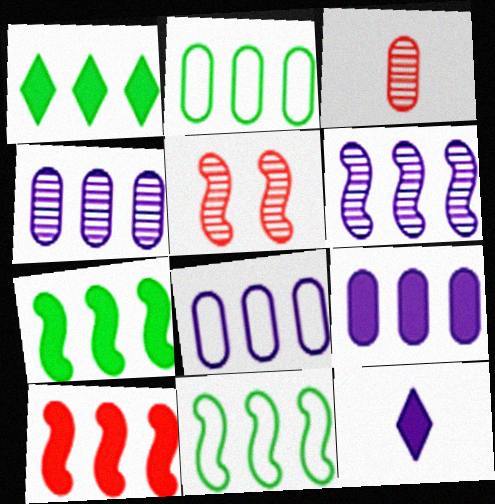[[1, 9, 10], 
[2, 5, 12], 
[4, 8, 9], 
[6, 10, 11]]